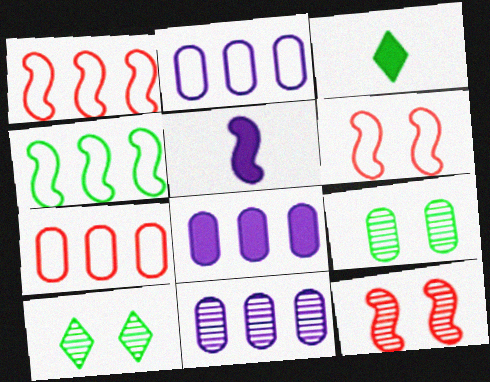[[2, 3, 12], 
[2, 8, 11], 
[3, 4, 9], 
[3, 6, 11], 
[4, 5, 12], 
[5, 7, 10]]